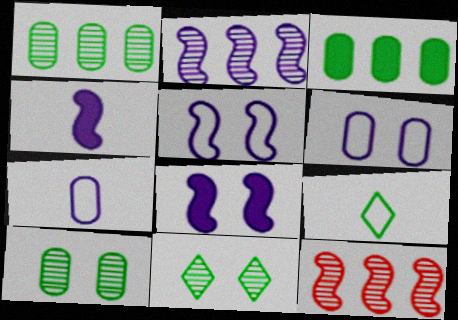[[2, 4, 5]]